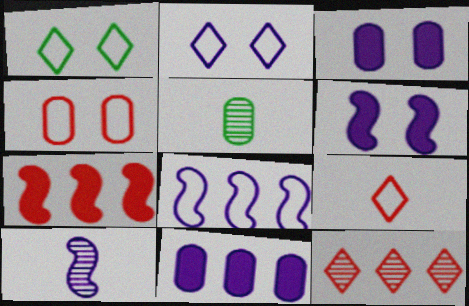[[2, 5, 7], 
[2, 10, 11], 
[4, 5, 11], 
[6, 8, 10]]